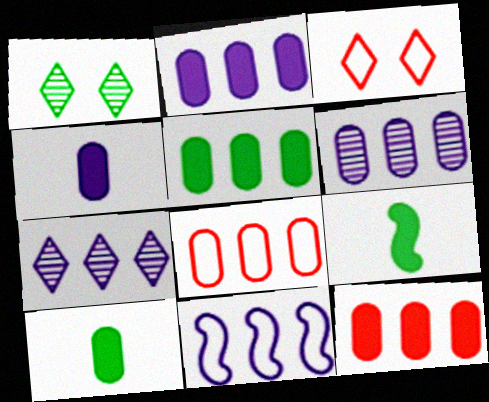[[2, 5, 12], 
[2, 7, 11], 
[3, 6, 9], 
[5, 6, 8]]